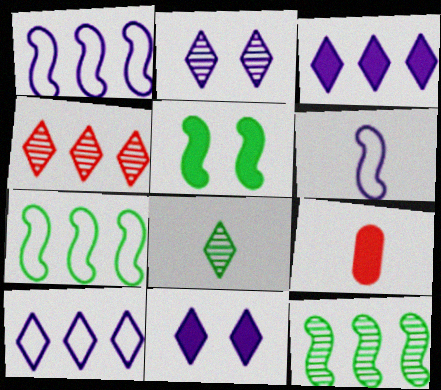[[2, 4, 8], 
[2, 7, 9], 
[3, 5, 9], 
[6, 8, 9]]